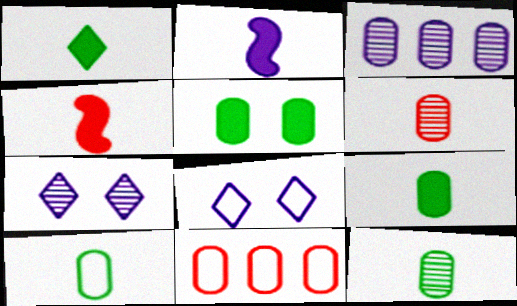[[2, 3, 8], 
[9, 10, 12]]